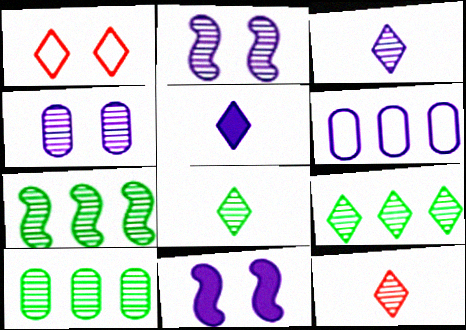[[1, 5, 9], 
[2, 5, 6], 
[2, 10, 12], 
[3, 6, 11], 
[3, 8, 12], 
[4, 7, 12], 
[7, 9, 10]]